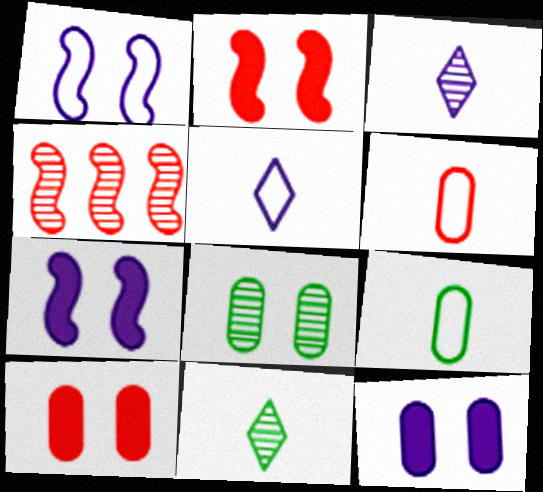[[3, 4, 8]]